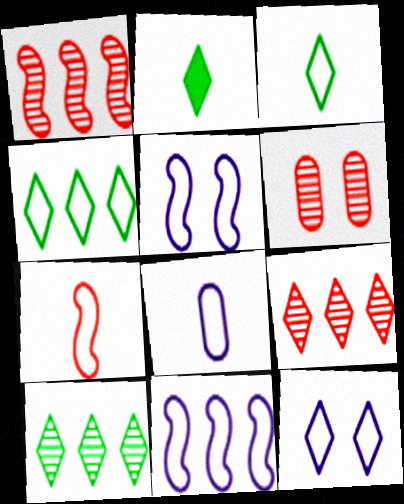[[2, 6, 11], 
[2, 9, 12], 
[3, 7, 8], 
[8, 11, 12]]